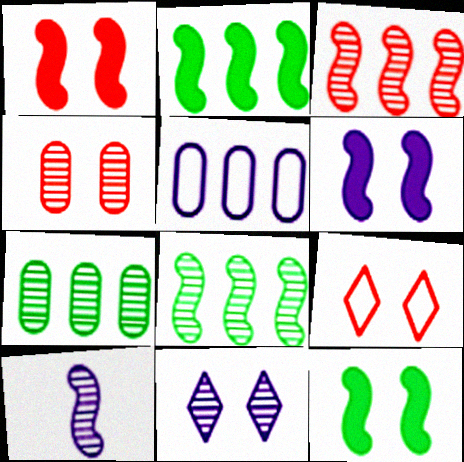[[1, 4, 9], 
[1, 6, 12]]